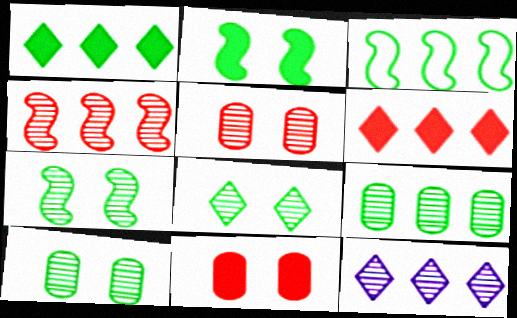[[1, 3, 9], 
[4, 9, 12], 
[7, 8, 10]]